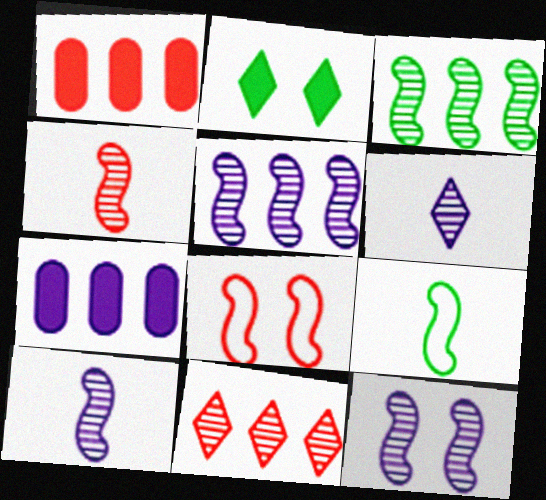[[3, 4, 12], 
[5, 10, 12]]